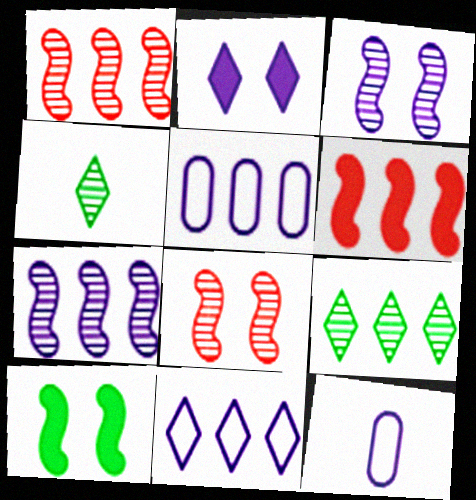[[2, 7, 12], 
[5, 6, 9]]